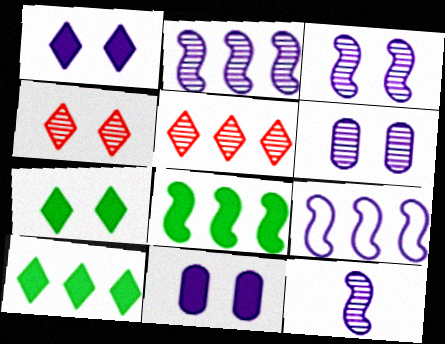[[2, 3, 12]]